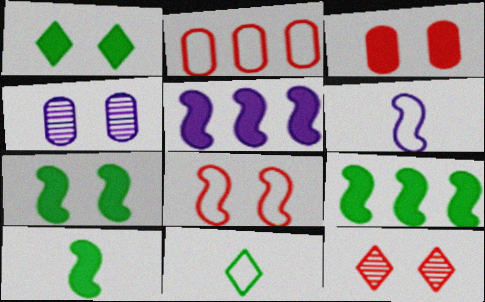[[1, 4, 8], 
[3, 8, 12], 
[7, 9, 10]]